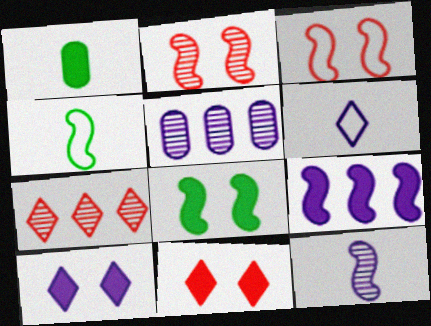[[1, 9, 11], 
[2, 4, 9], 
[4, 5, 11]]